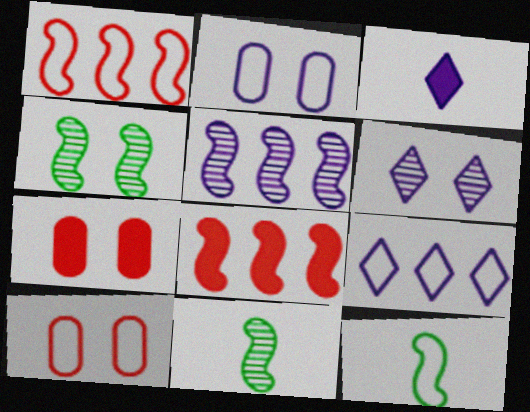[[2, 3, 5], 
[3, 6, 9], 
[7, 9, 11], 
[9, 10, 12]]